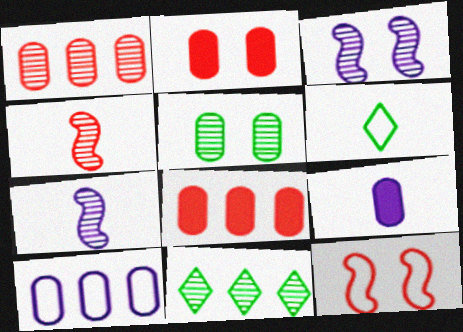[[3, 6, 8], 
[4, 6, 9], 
[6, 10, 12], 
[9, 11, 12]]